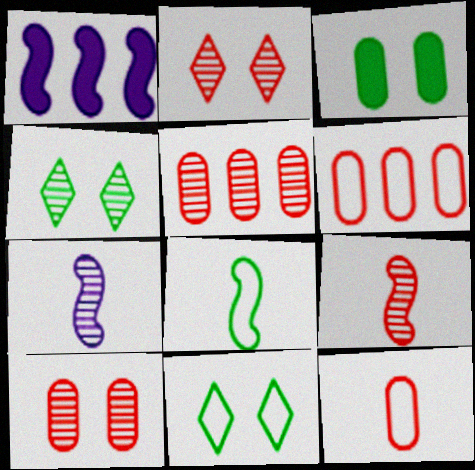[[1, 4, 12], 
[2, 5, 9], 
[4, 5, 7]]